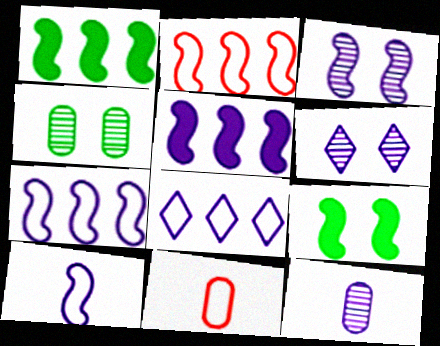[[1, 6, 11], 
[3, 5, 10]]